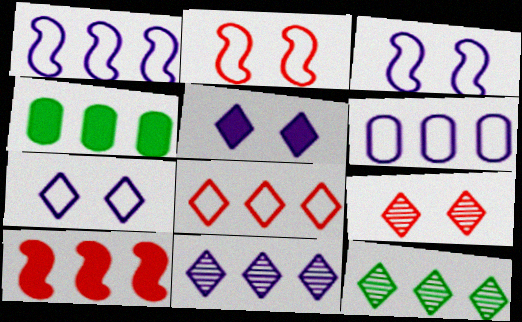[[6, 10, 12]]